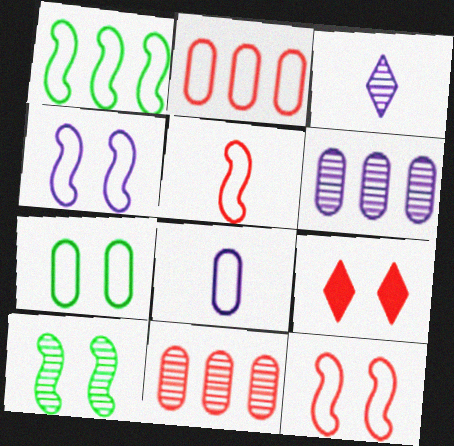[[1, 4, 5], 
[2, 7, 8], 
[3, 10, 11], 
[5, 9, 11]]